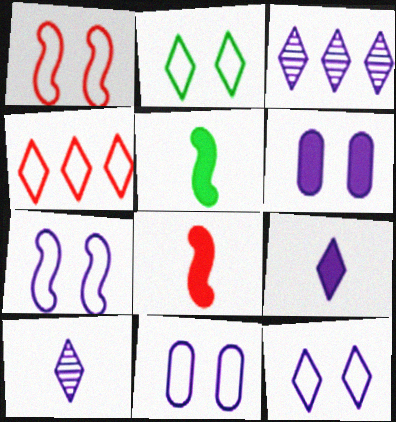[[1, 2, 11], 
[3, 9, 12], 
[7, 11, 12]]